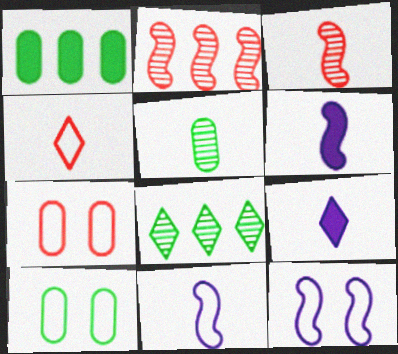[[1, 5, 10], 
[2, 9, 10], 
[4, 5, 6], 
[6, 7, 8]]